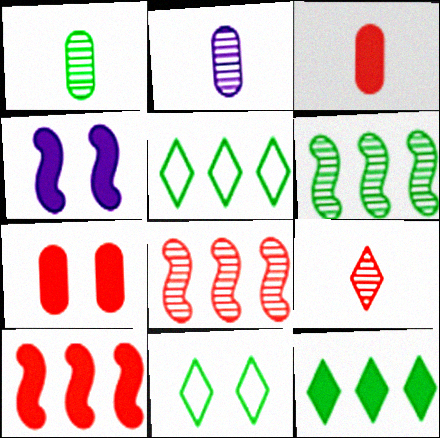[[2, 10, 11], 
[3, 4, 12]]